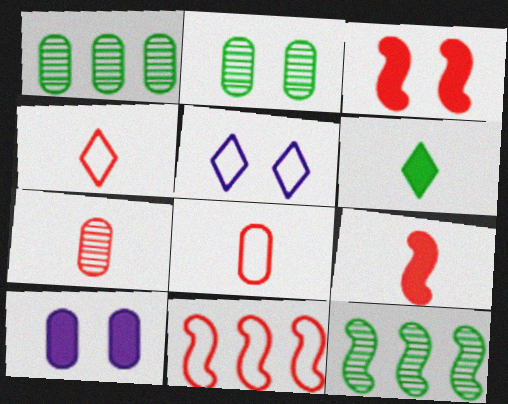[[1, 5, 9], 
[1, 8, 10], 
[2, 3, 5], 
[4, 7, 9], 
[4, 10, 12]]